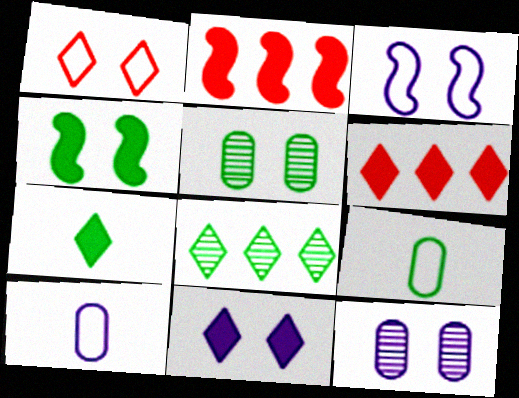[[1, 4, 12], 
[3, 11, 12], 
[4, 8, 9], 
[6, 7, 11]]